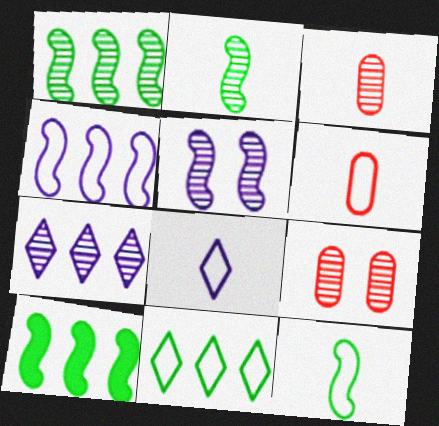[[2, 7, 9], 
[6, 8, 12], 
[8, 9, 10]]